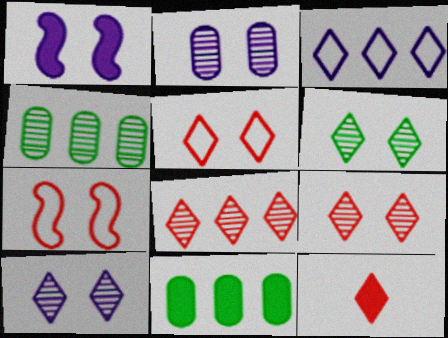[[1, 11, 12], 
[3, 6, 12], 
[5, 8, 12], 
[6, 9, 10]]